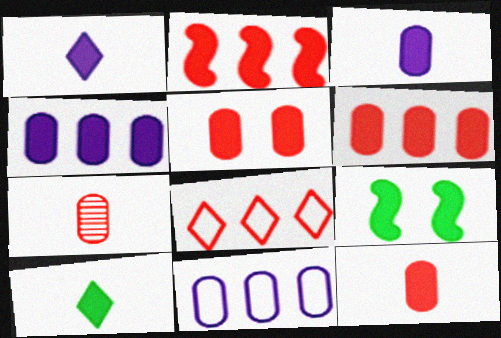[[1, 6, 9], 
[5, 6, 12]]